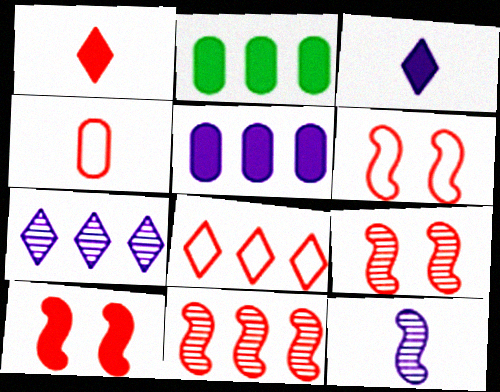[[2, 3, 10], 
[4, 6, 8], 
[6, 9, 10]]